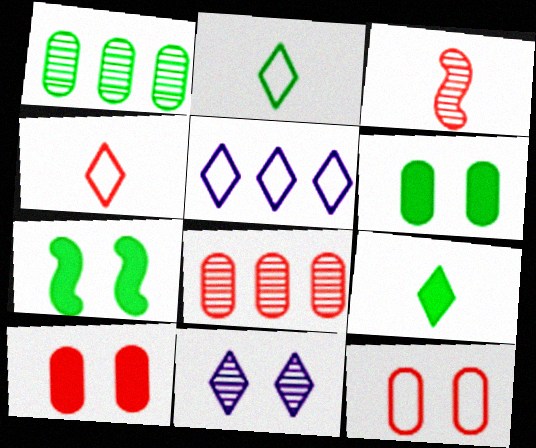[[1, 2, 7], 
[1, 3, 11], 
[3, 5, 6], 
[7, 11, 12]]